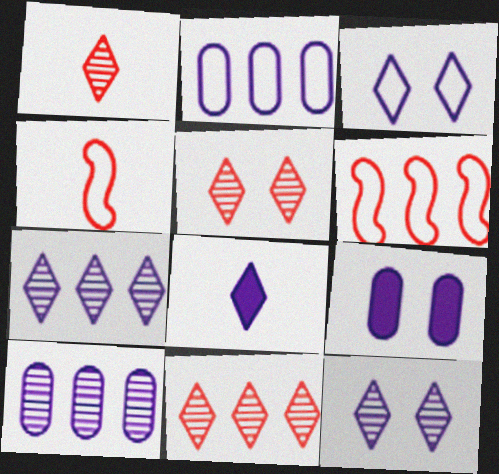[[1, 5, 11], 
[3, 7, 8]]